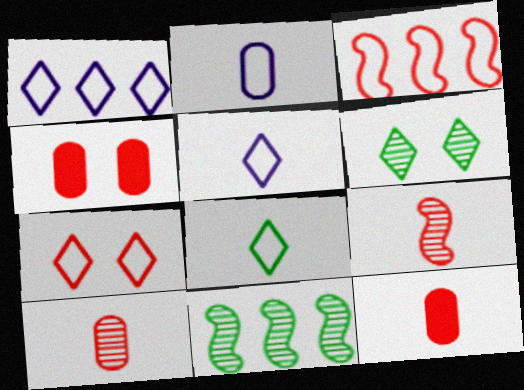[[1, 7, 8], 
[4, 5, 11]]